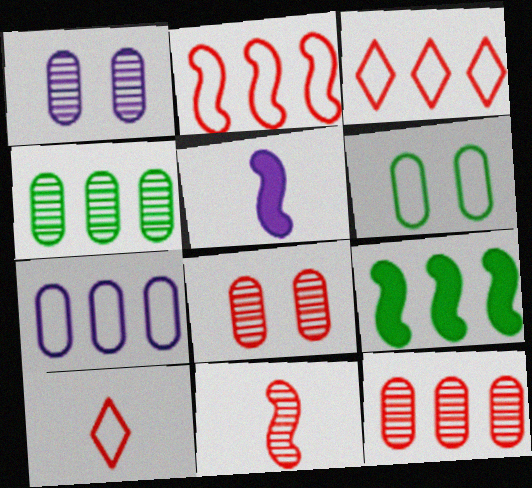[[1, 9, 10]]